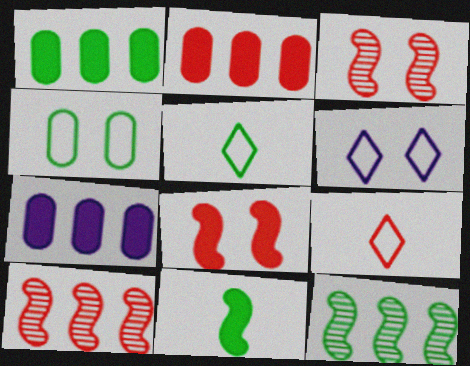[[1, 2, 7], 
[2, 3, 9], 
[3, 5, 7]]